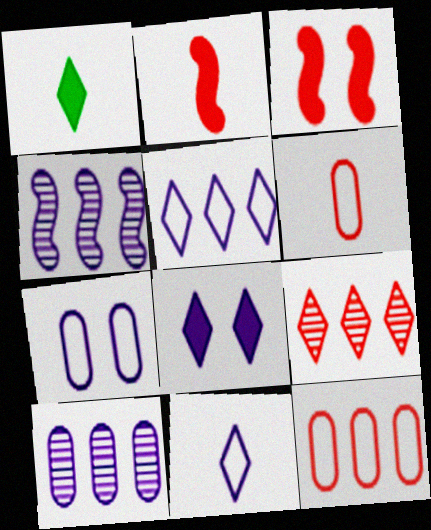[[3, 6, 9]]